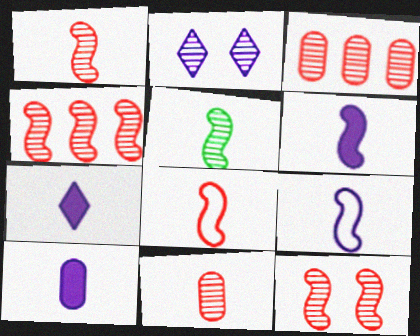[[1, 4, 12], 
[2, 3, 5], 
[5, 6, 8], 
[6, 7, 10]]